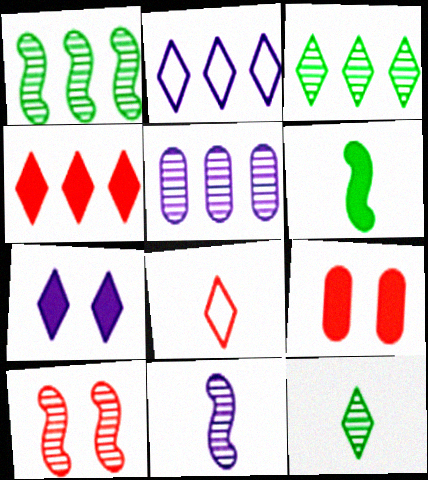[[1, 10, 11], 
[2, 3, 4], 
[3, 7, 8], 
[5, 10, 12]]